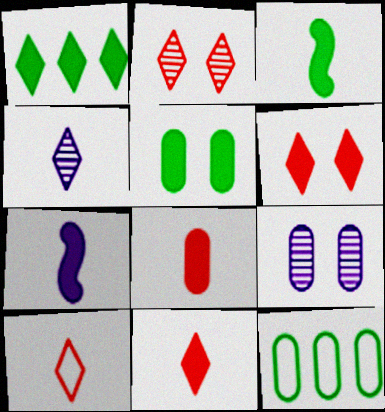[[1, 3, 5], 
[2, 7, 12], 
[8, 9, 12]]